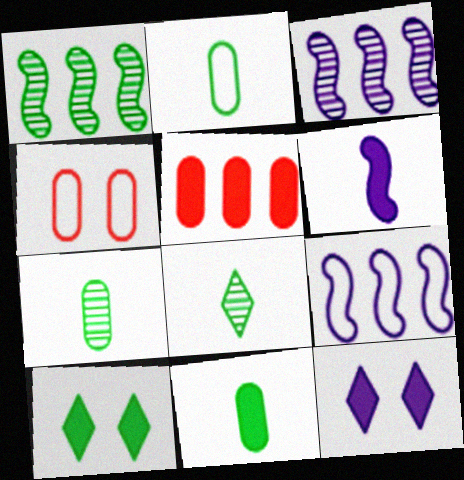[[1, 2, 10], 
[2, 7, 11], 
[5, 6, 10]]